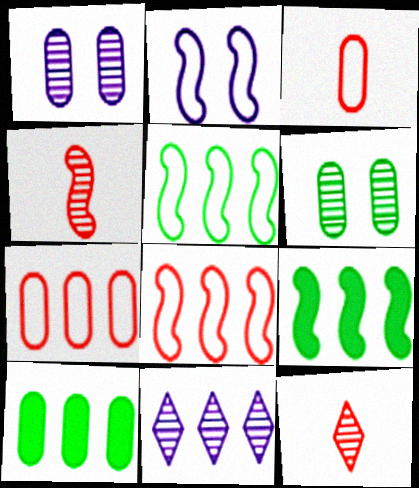[[1, 3, 10], 
[2, 4, 9], 
[2, 10, 12], 
[4, 6, 11], 
[7, 9, 11], 
[8, 10, 11]]